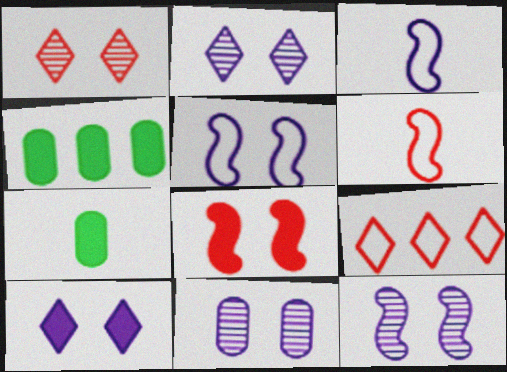[[1, 3, 4], 
[2, 4, 6], 
[2, 11, 12], 
[5, 10, 11], 
[7, 9, 12]]